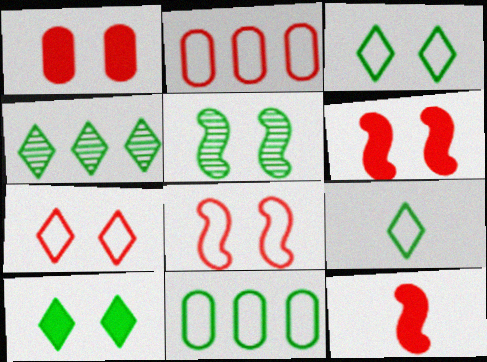[[4, 9, 10]]